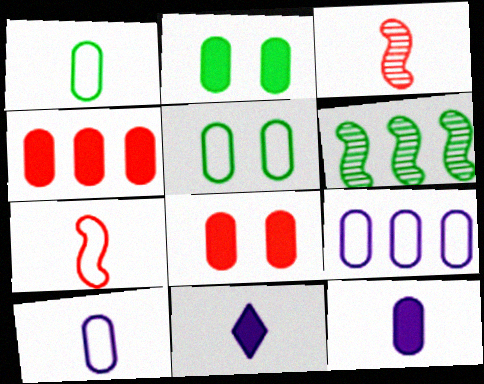[[1, 3, 11], 
[2, 4, 12]]